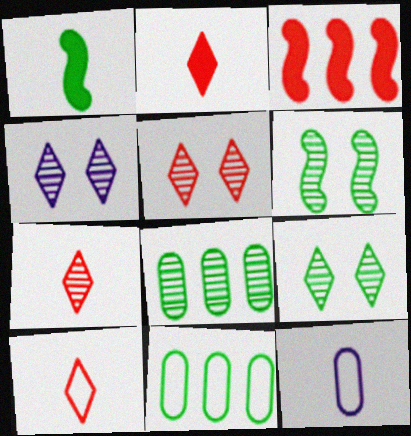[[1, 7, 12], 
[1, 9, 11], 
[2, 7, 10], 
[3, 9, 12], 
[4, 5, 9]]